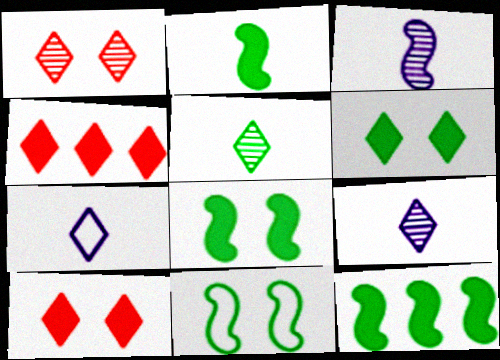[[2, 8, 12]]